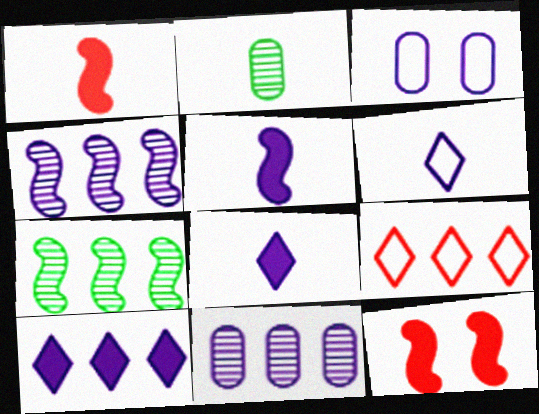[[1, 2, 6], 
[3, 4, 8]]